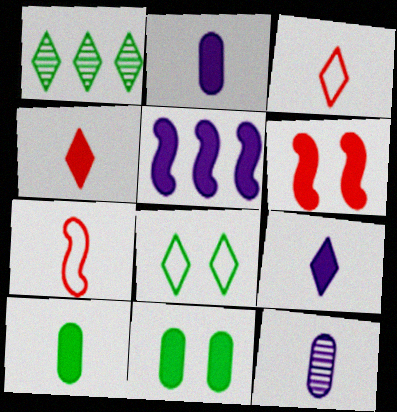[[4, 5, 11]]